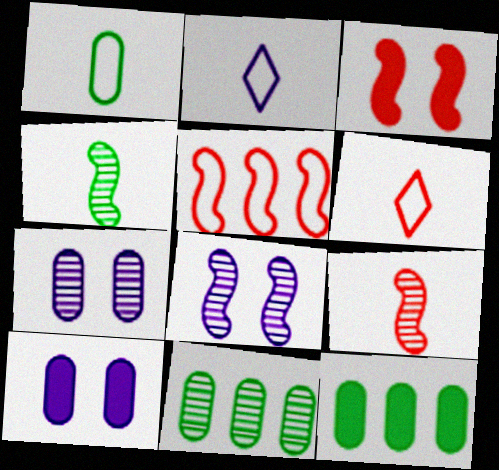[[2, 3, 11], 
[3, 5, 9], 
[6, 8, 12]]